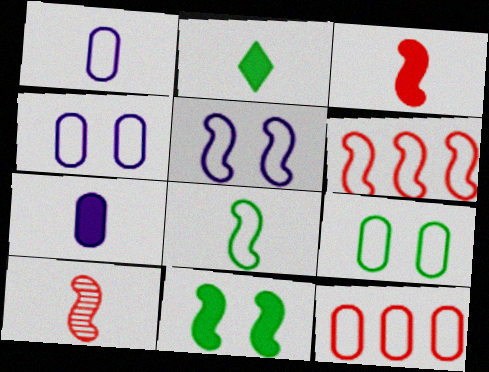[[1, 2, 10], 
[1, 9, 12], 
[2, 3, 7], 
[5, 6, 8]]